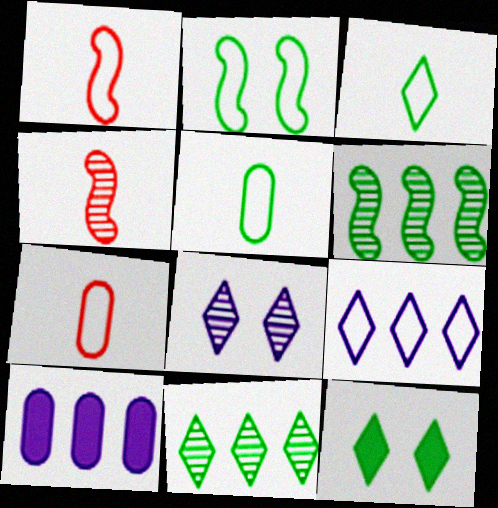[[2, 7, 9], 
[3, 11, 12], 
[5, 6, 12]]